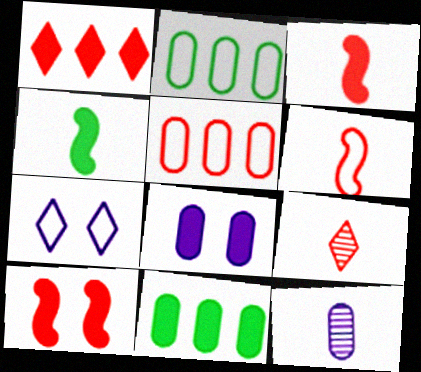[[1, 4, 8], 
[2, 6, 7], 
[5, 9, 10]]